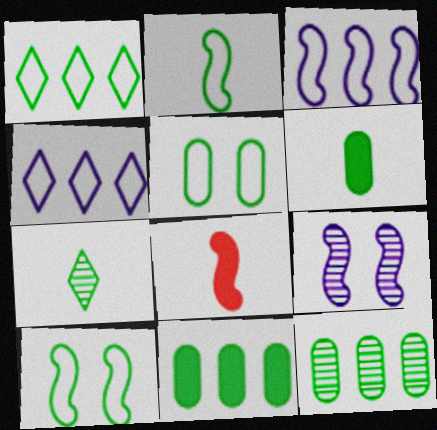[[1, 2, 5], 
[2, 6, 7], 
[5, 6, 12], 
[7, 10, 11]]